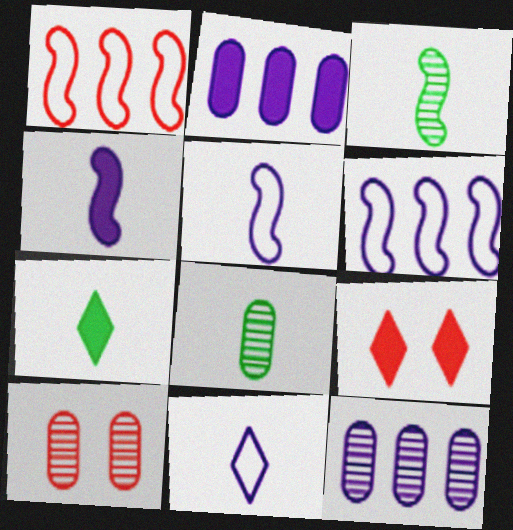[[6, 7, 10], 
[6, 8, 9], 
[8, 10, 12]]